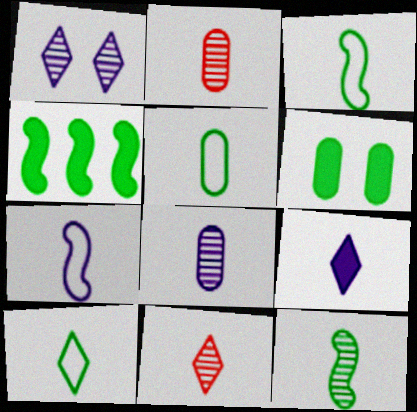[[2, 3, 9], 
[3, 5, 10], 
[7, 8, 9], 
[8, 11, 12], 
[9, 10, 11]]